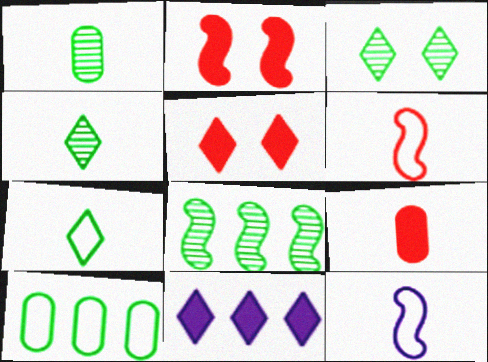[[1, 3, 8], 
[2, 8, 12], 
[4, 9, 12]]